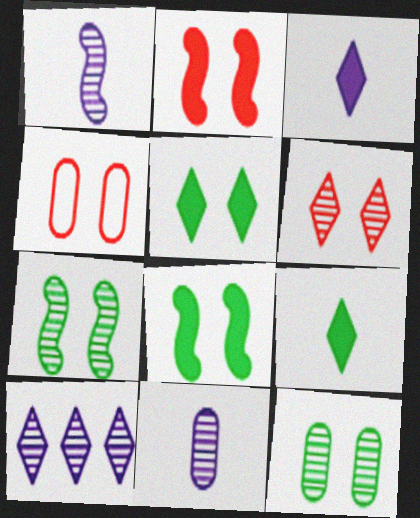[[2, 4, 6]]